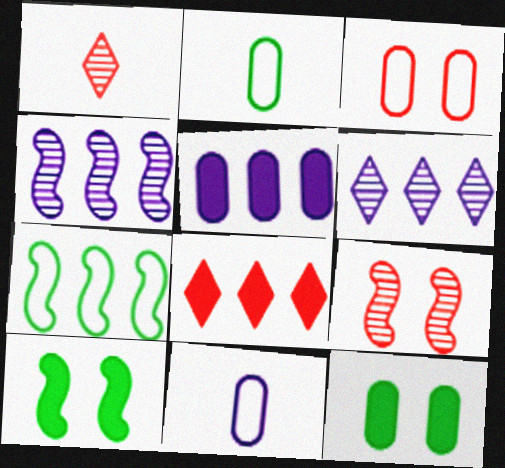[]